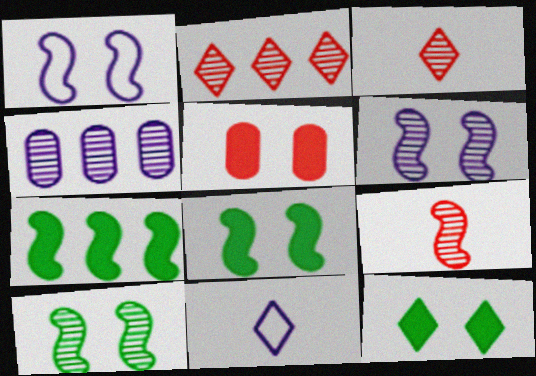[[1, 7, 9], 
[2, 11, 12], 
[3, 4, 10]]